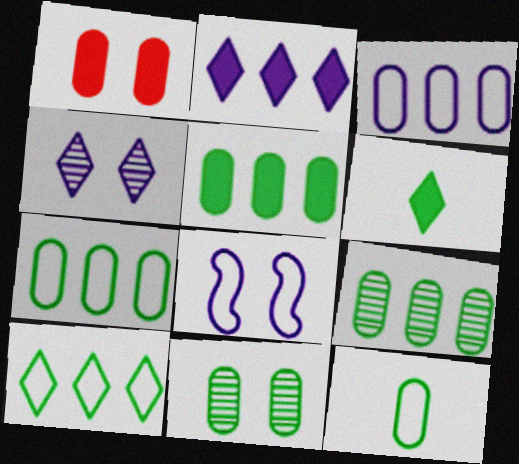[[5, 7, 9], 
[5, 11, 12]]